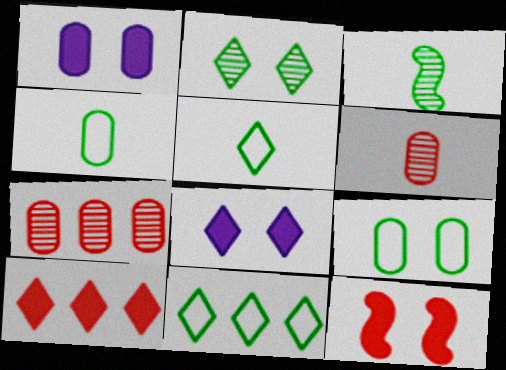[[1, 4, 7]]